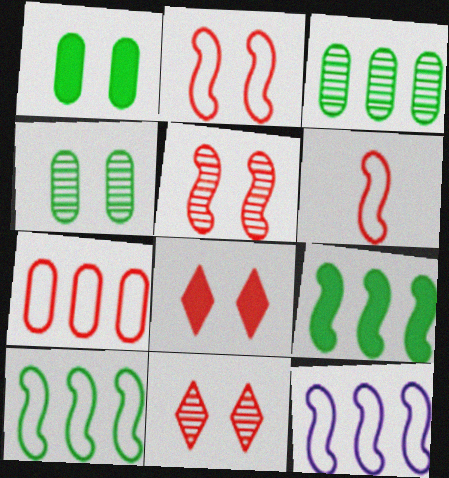[]